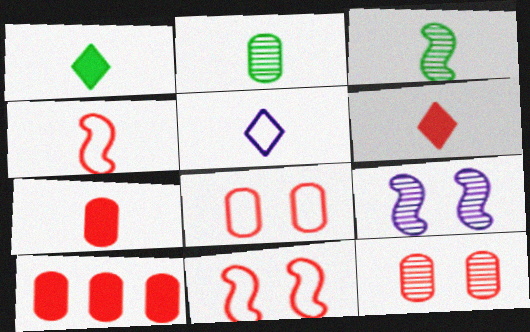[[3, 5, 7]]